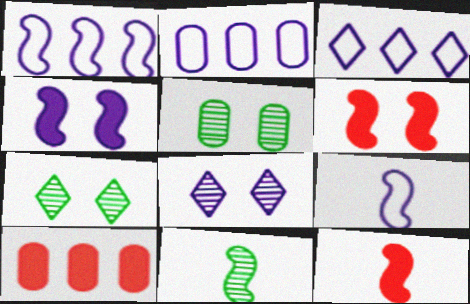[[1, 2, 3], 
[1, 6, 11], 
[2, 7, 12], 
[3, 5, 12], 
[7, 9, 10], 
[9, 11, 12]]